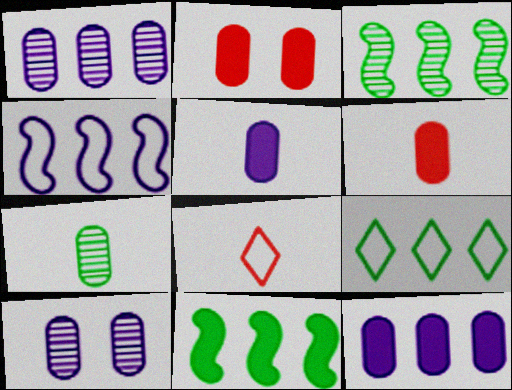[[8, 10, 11]]